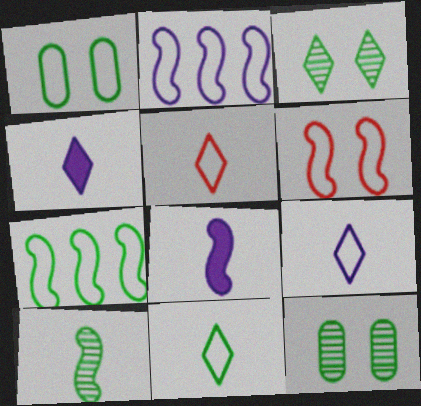[[1, 2, 5], 
[1, 7, 11], 
[5, 9, 11]]